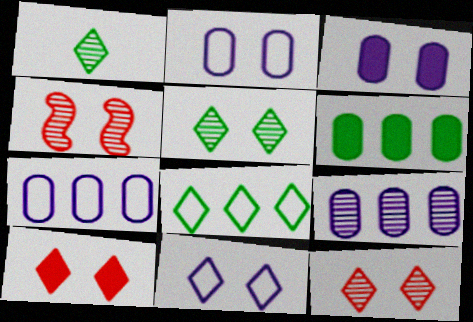[[1, 4, 9], 
[5, 10, 11]]